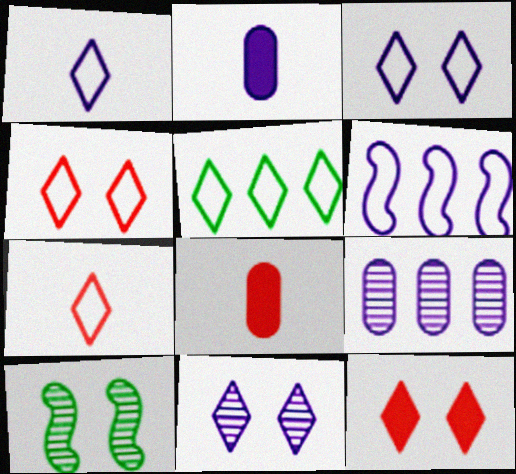[[1, 4, 5], 
[2, 6, 11], 
[3, 5, 7]]